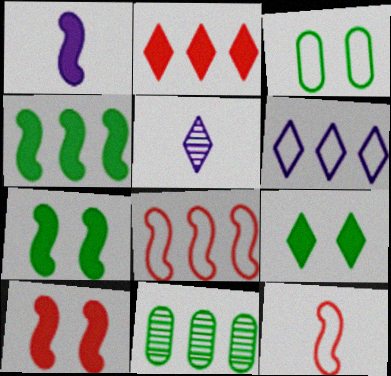[[1, 4, 10], 
[3, 6, 12]]